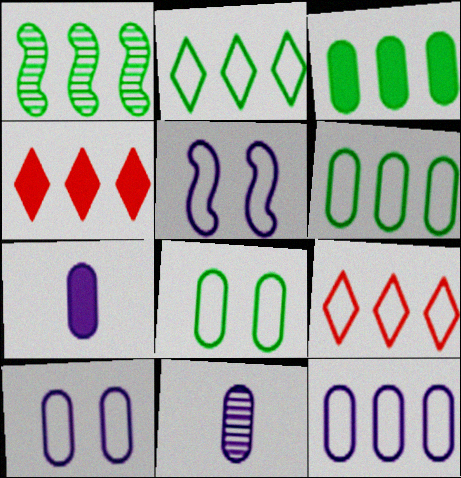[[1, 2, 3], 
[1, 4, 12]]